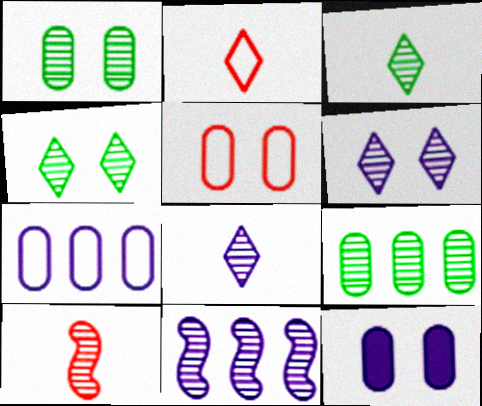[[1, 5, 12], 
[6, 9, 10]]